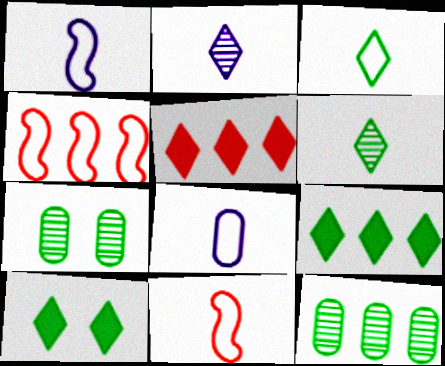[[1, 5, 7], 
[3, 8, 11]]